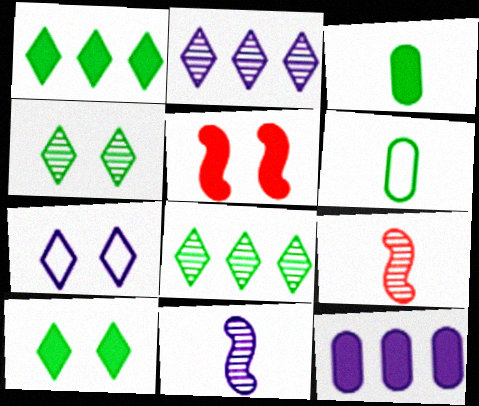[[2, 5, 6], 
[7, 11, 12]]